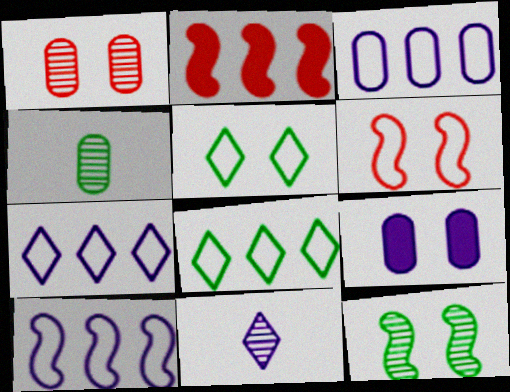[[3, 7, 10], 
[9, 10, 11]]